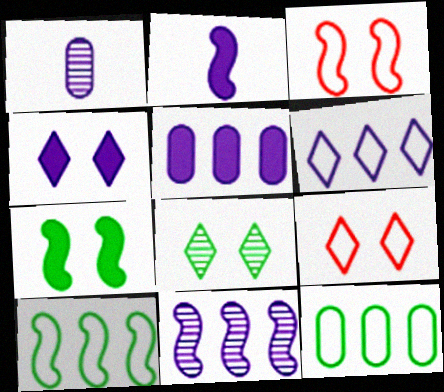[[2, 4, 5], 
[4, 8, 9], 
[5, 6, 11]]